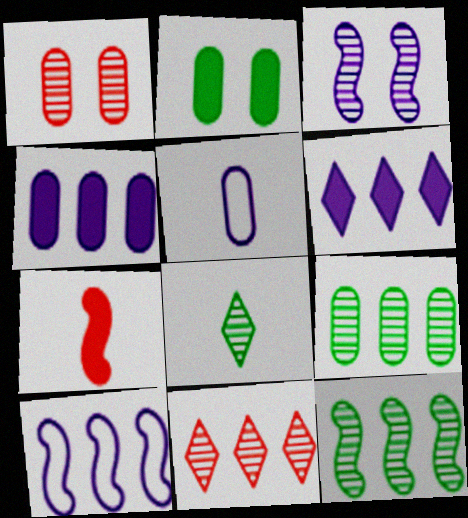[[2, 6, 7], 
[3, 5, 6], 
[5, 7, 8]]